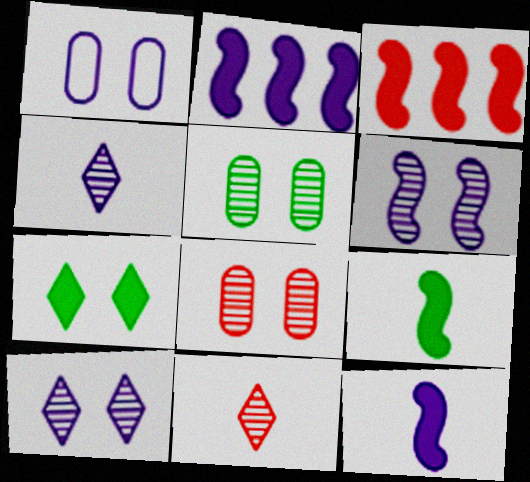[[1, 2, 4]]